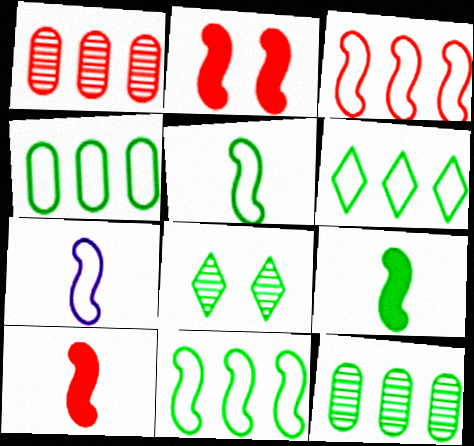[[4, 6, 11], 
[4, 8, 9]]